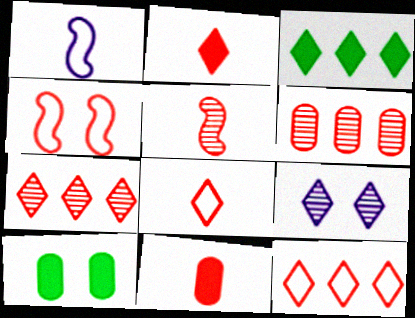[[1, 7, 10], 
[2, 4, 6], 
[3, 8, 9], 
[4, 7, 11], 
[4, 9, 10], 
[5, 8, 11]]